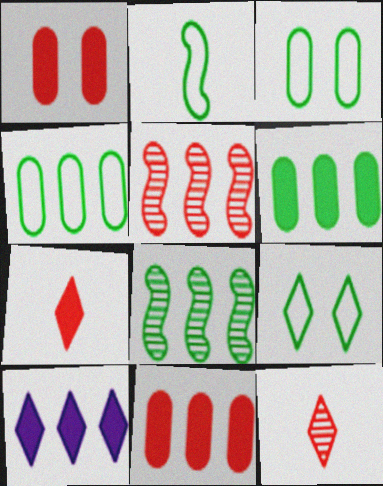[[2, 4, 9], 
[4, 5, 10], 
[9, 10, 12]]